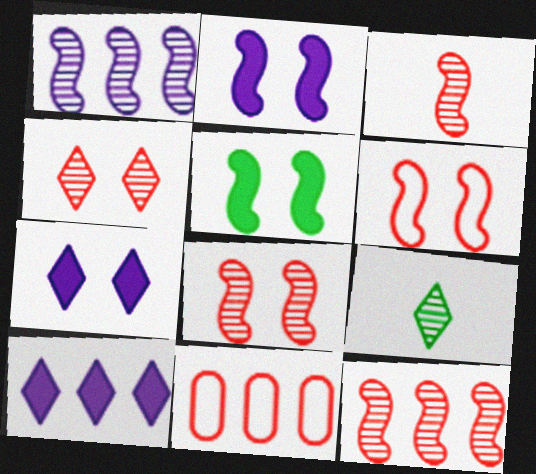[[2, 9, 11], 
[3, 8, 12]]